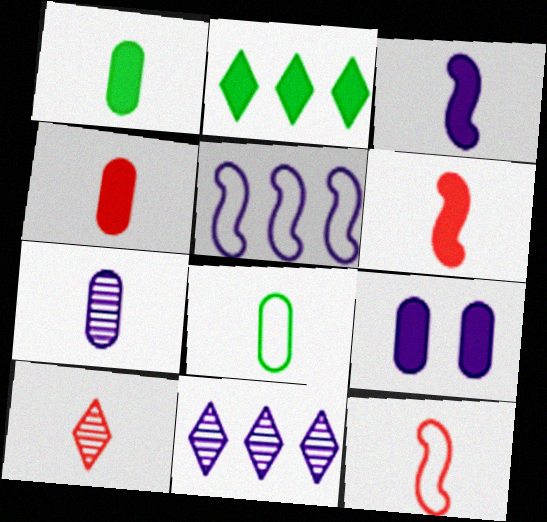[[2, 6, 9], 
[3, 8, 10], 
[4, 7, 8], 
[4, 10, 12]]